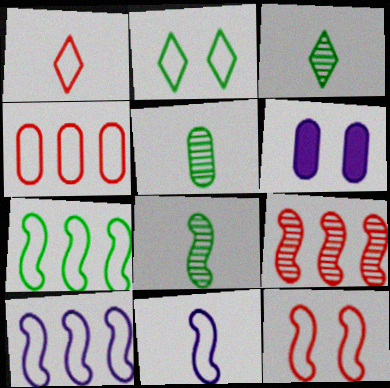[[1, 4, 12], 
[2, 4, 11], 
[3, 5, 8], 
[4, 5, 6], 
[7, 11, 12]]